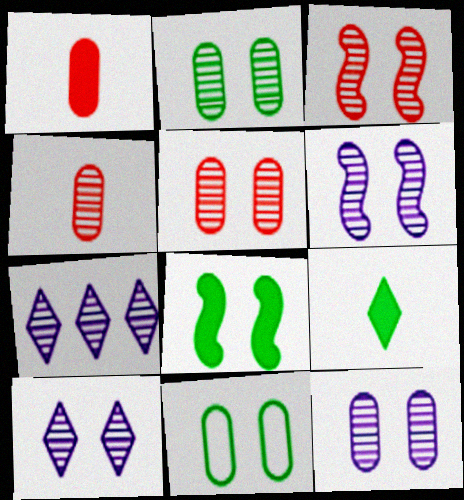[[2, 3, 10], 
[2, 5, 12], 
[6, 10, 12]]